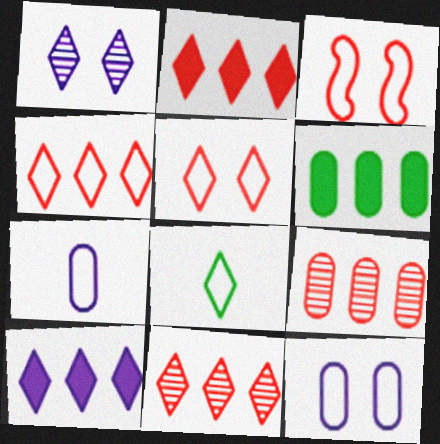[[1, 2, 8], 
[2, 4, 11]]